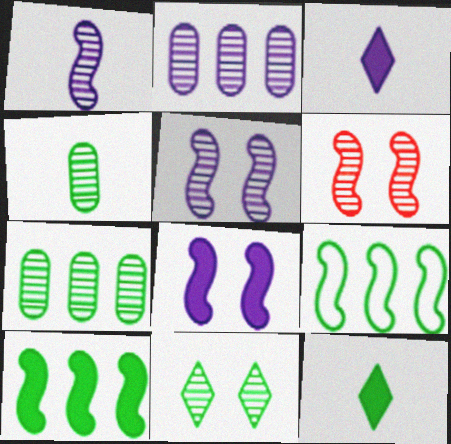[]